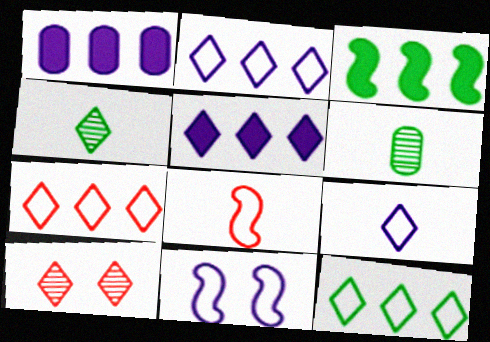[[2, 7, 12]]